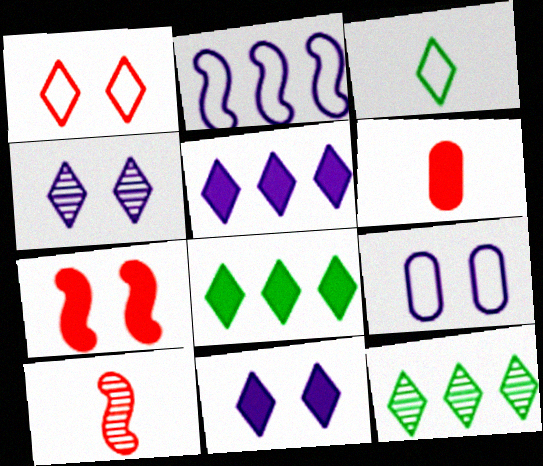[[8, 9, 10]]